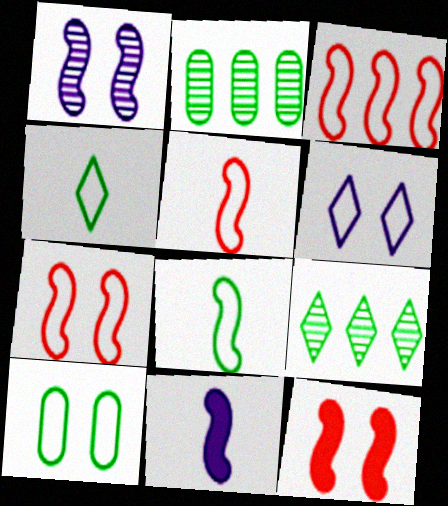[[3, 5, 7], 
[6, 7, 10]]